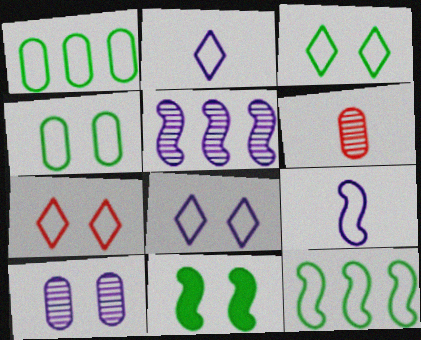[[1, 7, 9], 
[3, 7, 8], 
[7, 10, 11]]